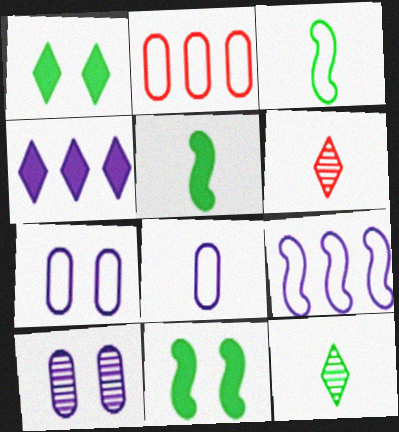[[5, 6, 8]]